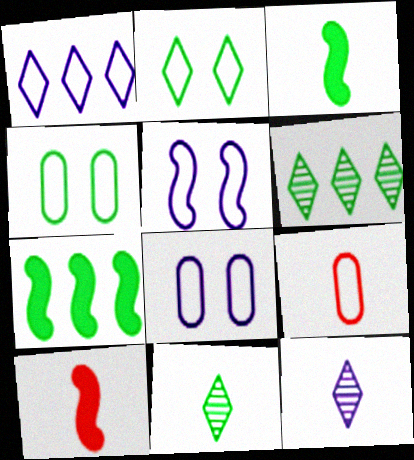[[3, 4, 6], 
[3, 9, 12], 
[4, 7, 11], 
[6, 8, 10]]